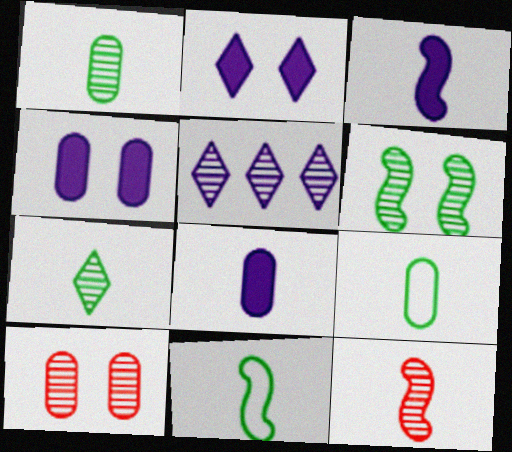[[3, 11, 12]]